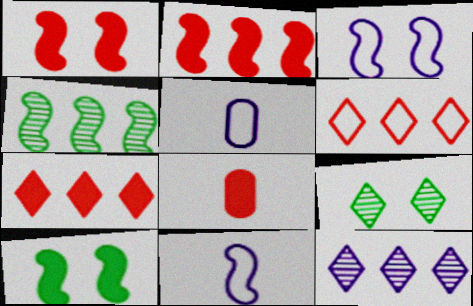[[1, 4, 11], 
[1, 7, 8], 
[2, 5, 9]]